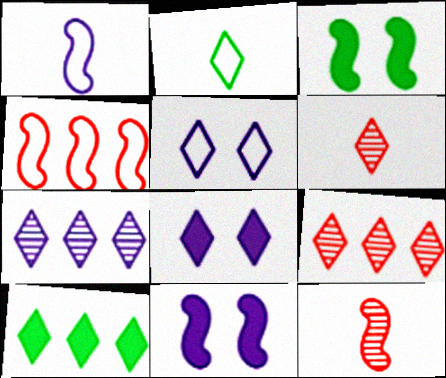[[2, 8, 9], 
[5, 6, 10]]